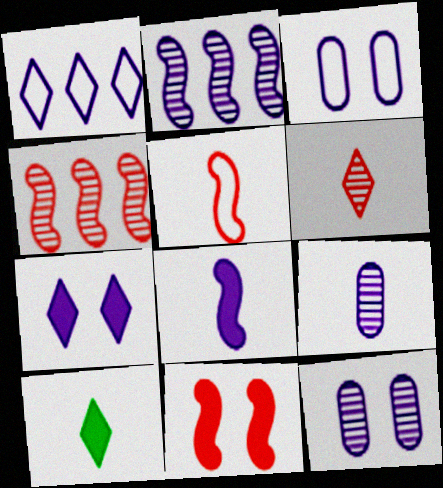[[1, 8, 12], 
[3, 4, 10], 
[4, 5, 11], 
[5, 9, 10]]